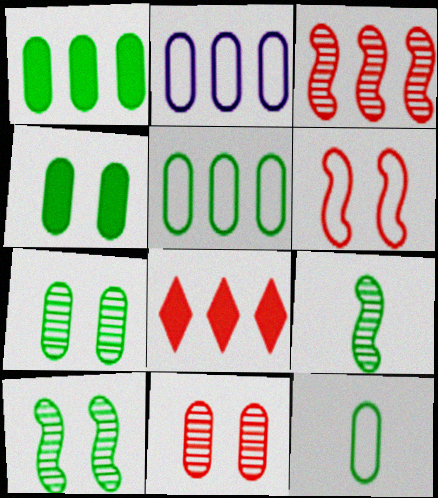[[1, 7, 12]]